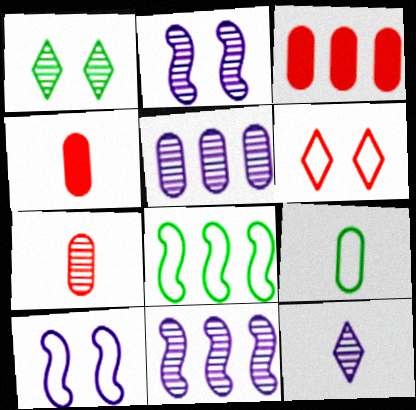[[1, 7, 11], 
[2, 5, 12]]